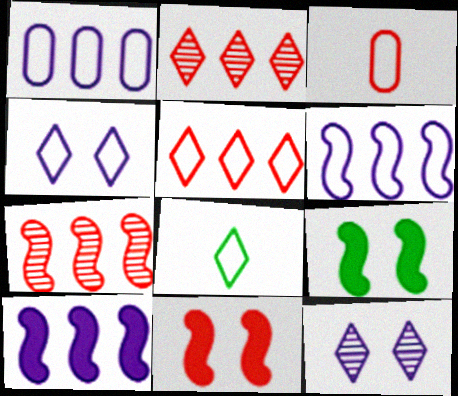[[2, 3, 11], 
[4, 5, 8]]